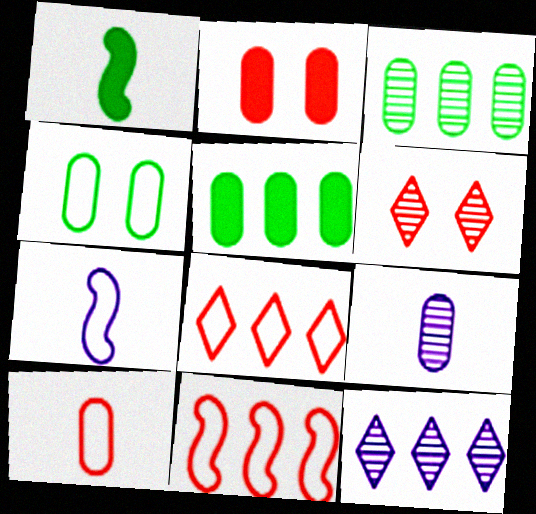[[4, 7, 8], 
[5, 6, 7], 
[5, 11, 12]]